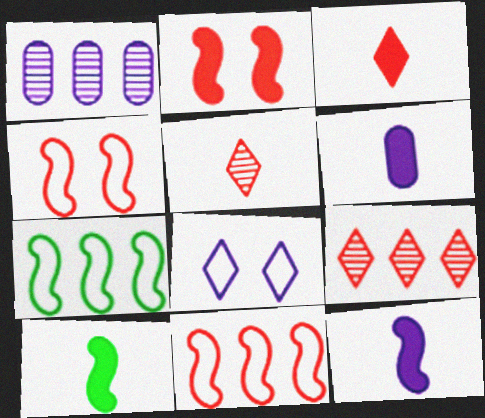[[1, 8, 12], 
[3, 6, 10]]